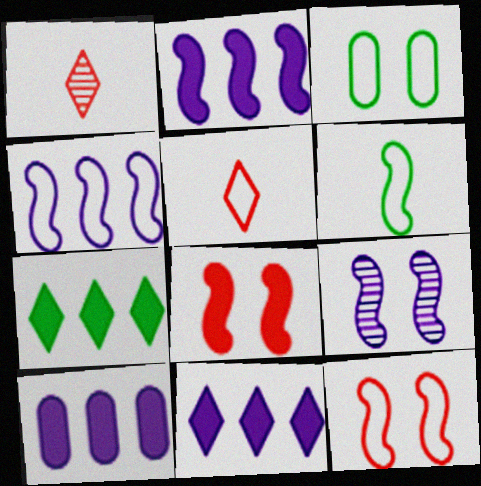[[1, 2, 3], 
[2, 10, 11], 
[3, 4, 5], 
[4, 6, 12]]